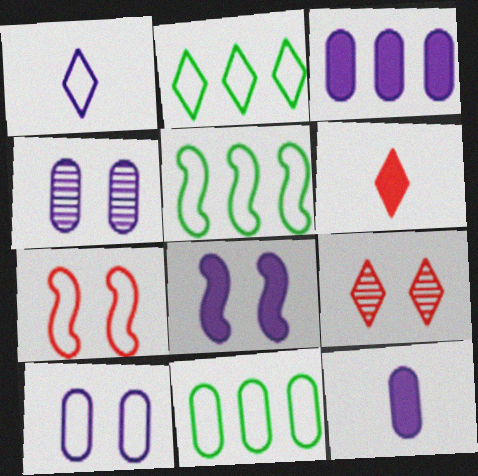[[1, 7, 11], 
[2, 5, 11], 
[4, 5, 6], 
[5, 9, 12]]